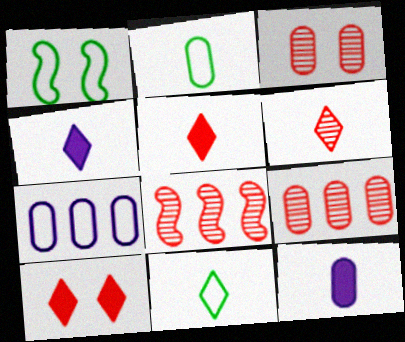[[1, 4, 9], 
[3, 6, 8], 
[4, 6, 11]]